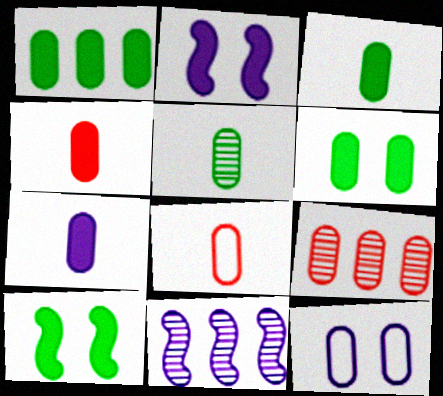[[1, 3, 6], 
[3, 4, 7], 
[3, 9, 12], 
[5, 7, 8]]